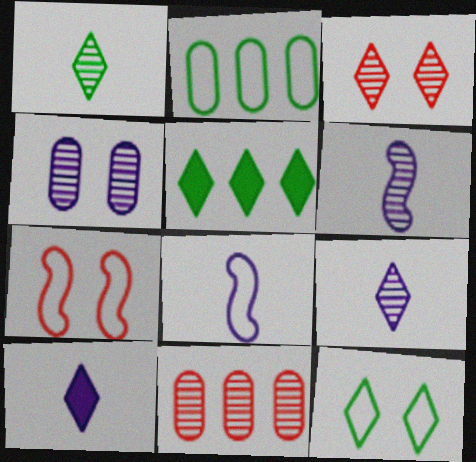[[1, 5, 12]]